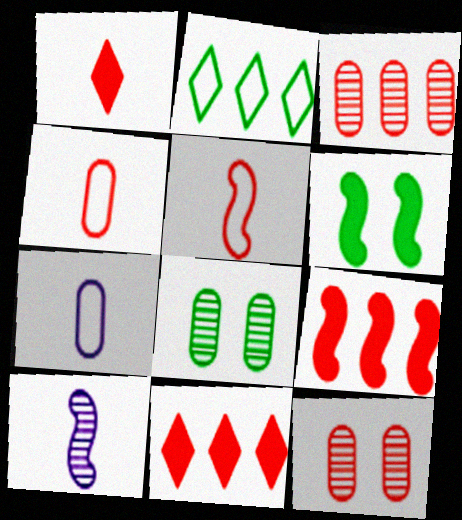[[5, 11, 12]]